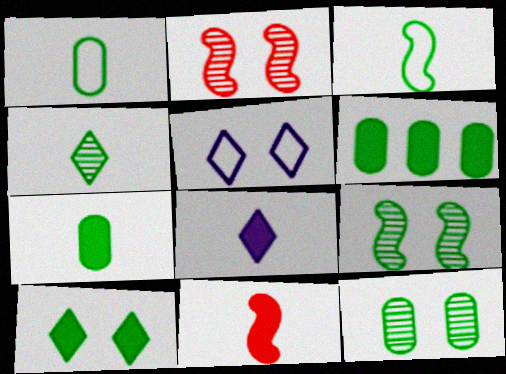[[1, 6, 12], 
[3, 4, 7], 
[7, 8, 11]]